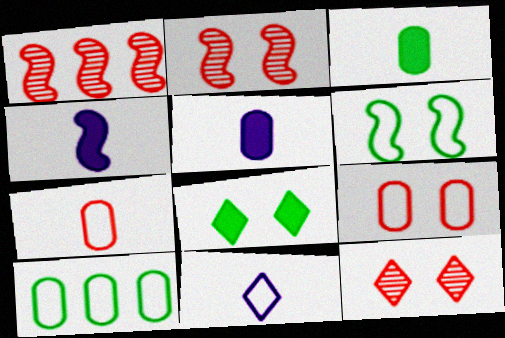[[1, 4, 6], 
[4, 10, 12]]